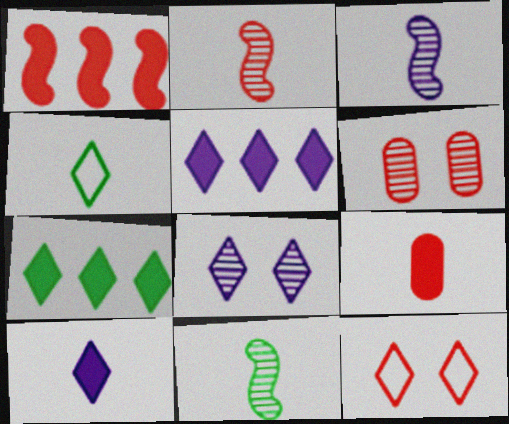[[2, 3, 11], 
[3, 4, 9]]